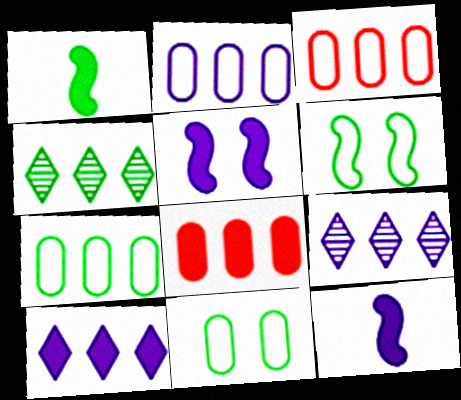[[1, 4, 11], 
[2, 3, 7]]